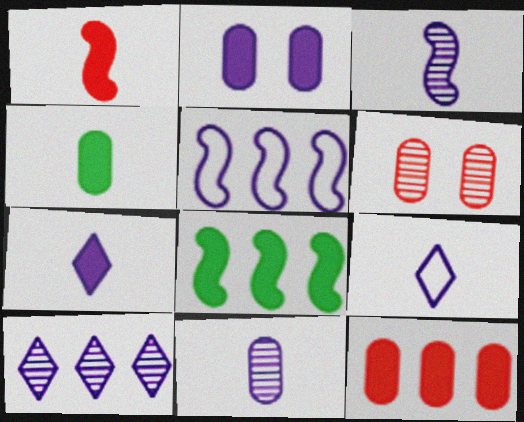[[1, 4, 7], 
[2, 4, 12], 
[6, 8, 9]]